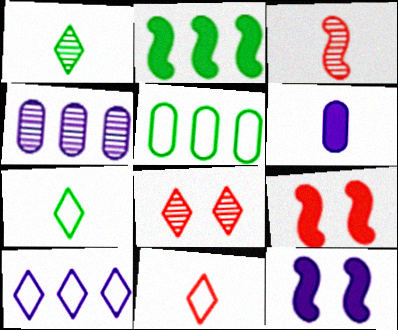[[3, 6, 7], 
[4, 7, 9]]